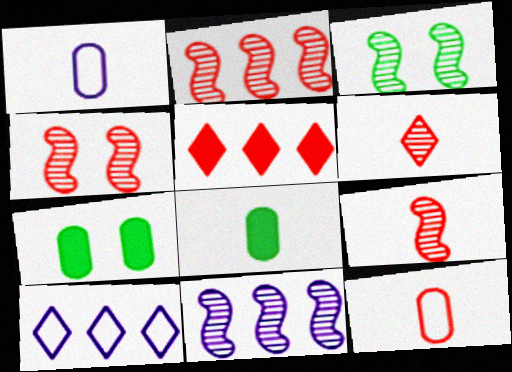[[1, 3, 5], 
[2, 4, 9], 
[3, 9, 11], 
[4, 5, 12], 
[4, 8, 10], 
[7, 9, 10]]